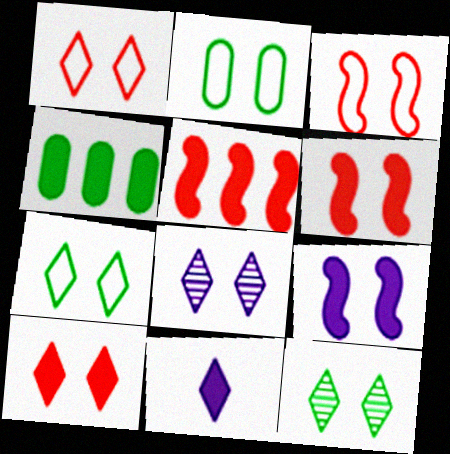[[2, 6, 8], 
[4, 6, 11], 
[7, 8, 10]]